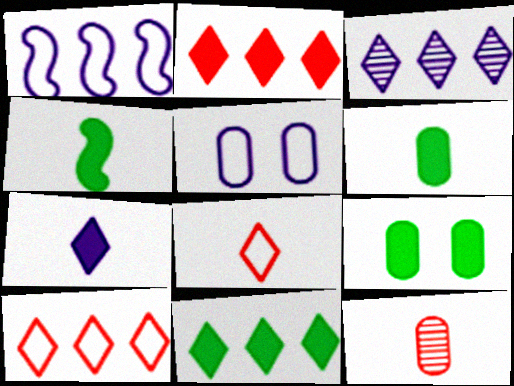[[3, 10, 11], 
[4, 9, 11]]